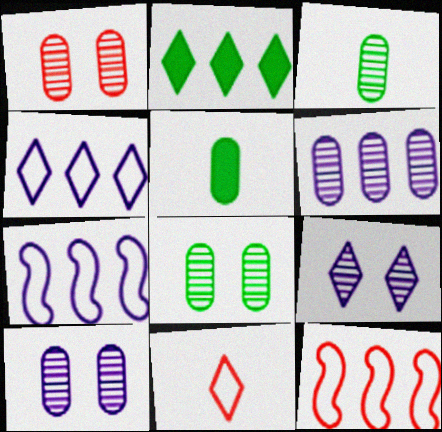[[1, 3, 6], 
[1, 8, 10], 
[2, 6, 12], 
[2, 9, 11], 
[5, 9, 12]]